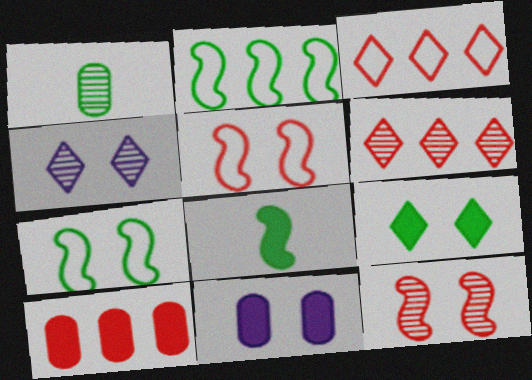[[1, 2, 9]]